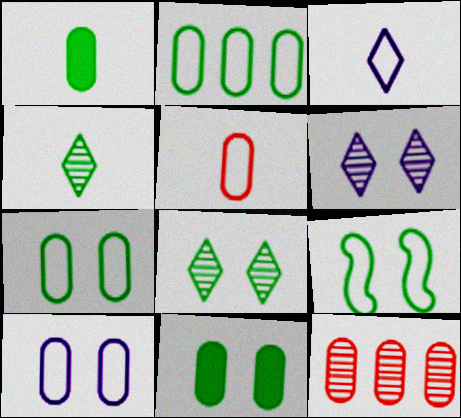[[1, 10, 12], 
[2, 5, 10], 
[8, 9, 11]]